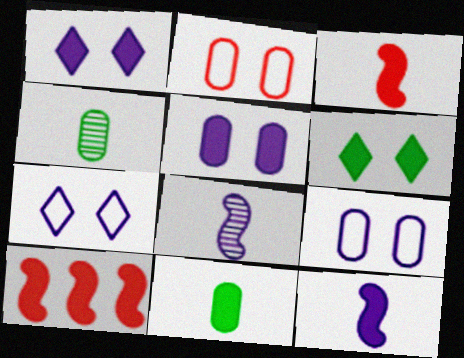[[1, 10, 11], 
[4, 7, 10]]